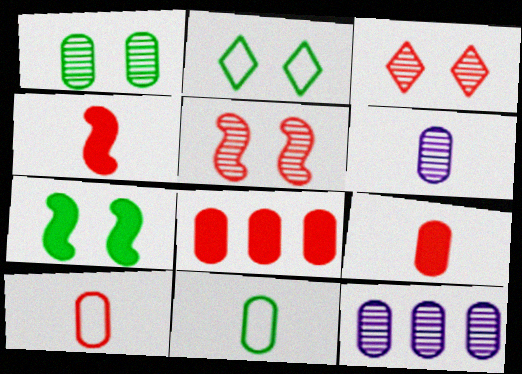[[1, 2, 7], 
[2, 4, 12], 
[6, 9, 11]]